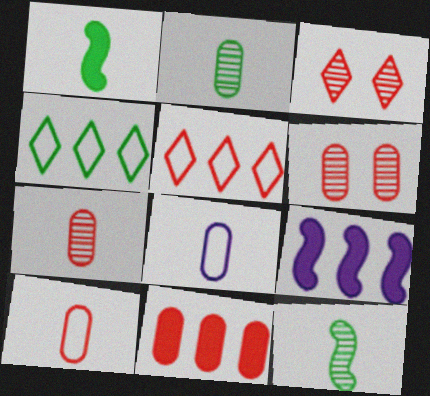[[6, 10, 11]]